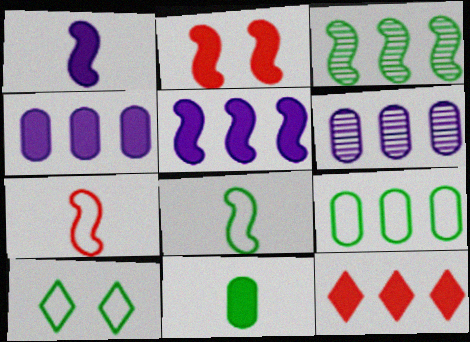[[3, 10, 11], 
[8, 9, 10]]